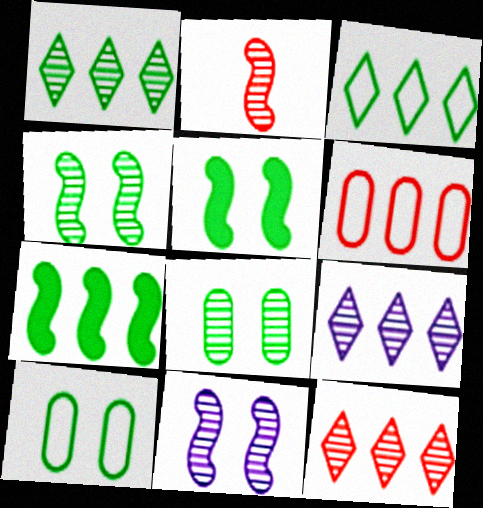[[1, 9, 12], 
[2, 8, 9], 
[6, 7, 9]]